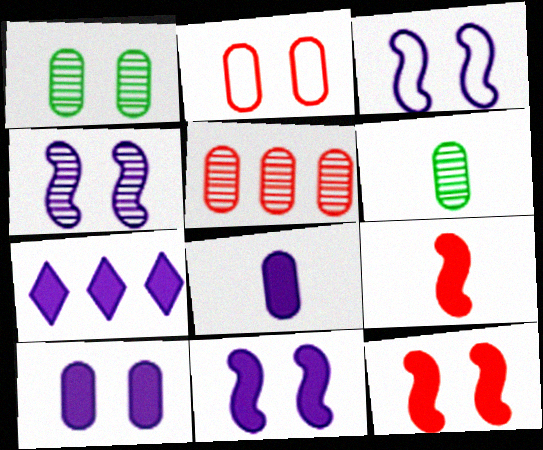[[1, 2, 10], 
[3, 4, 11], 
[7, 8, 11]]